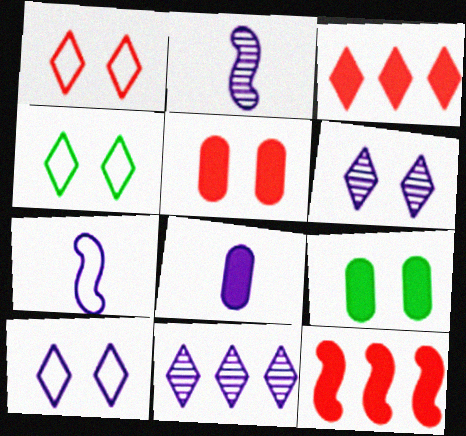[[1, 4, 10]]